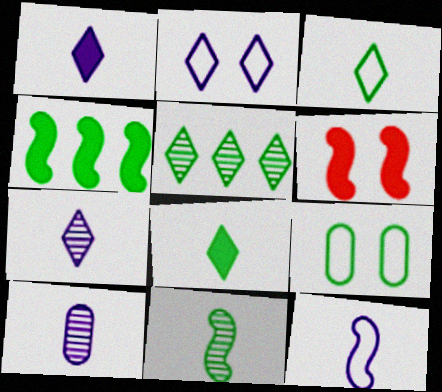[[1, 10, 12]]